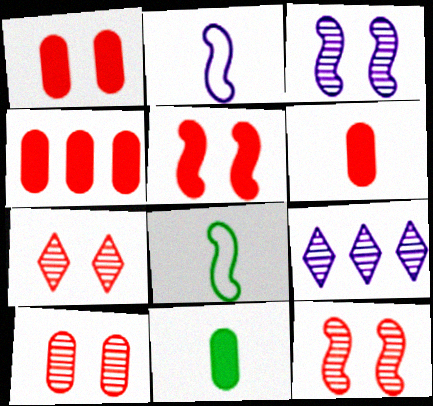[[1, 4, 6], 
[1, 8, 9], 
[7, 10, 12]]